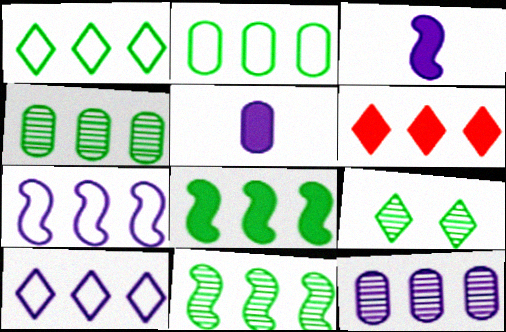[[1, 4, 8], 
[4, 6, 7]]